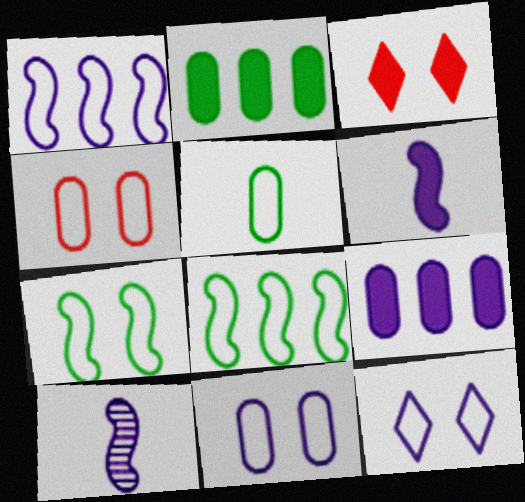[[2, 3, 6], 
[4, 7, 12], 
[9, 10, 12]]